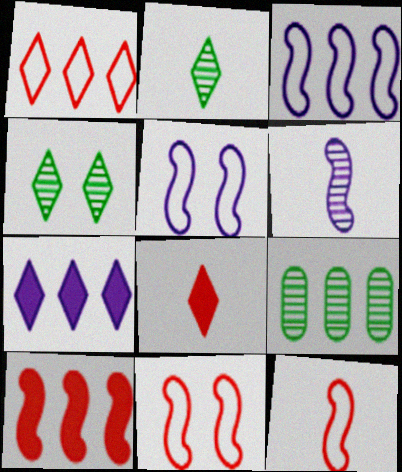[[5, 8, 9]]